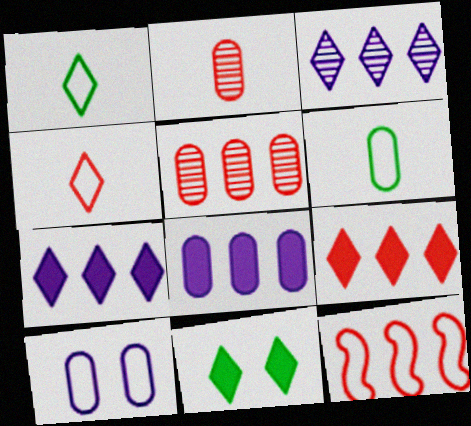[[1, 10, 12], 
[3, 4, 11], 
[5, 9, 12]]